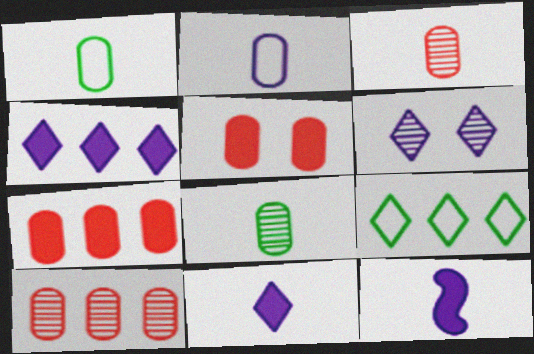[]